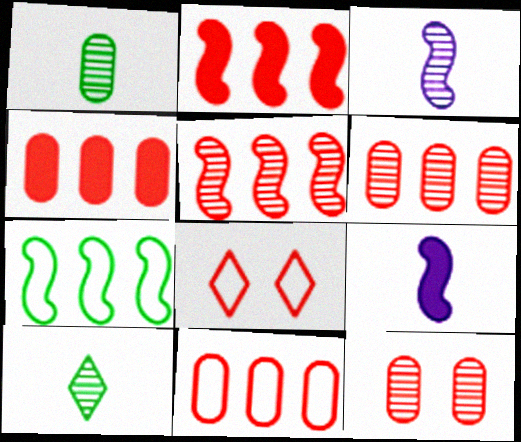[[4, 6, 11]]